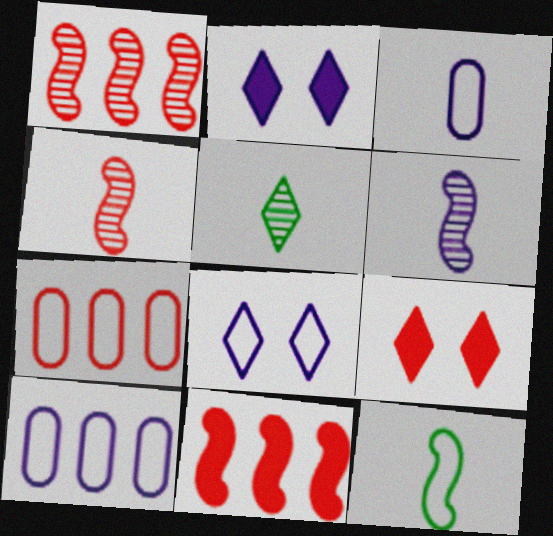[[2, 6, 10], 
[4, 7, 9], 
[7, 8, 12]]